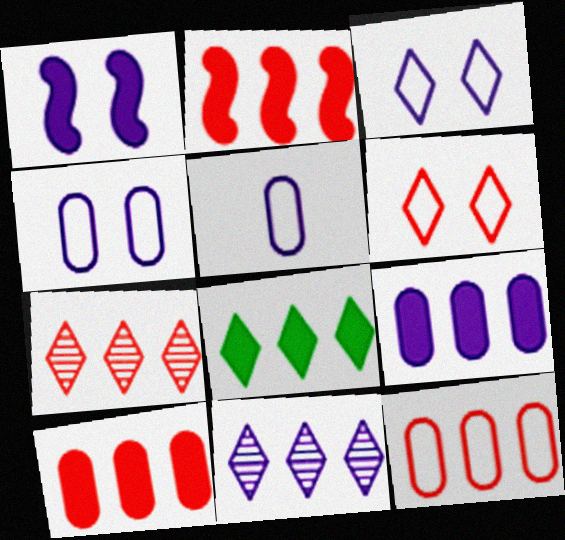[[1, 5, 11], 
[2, 7, 12], 
[2, 8, 9]]